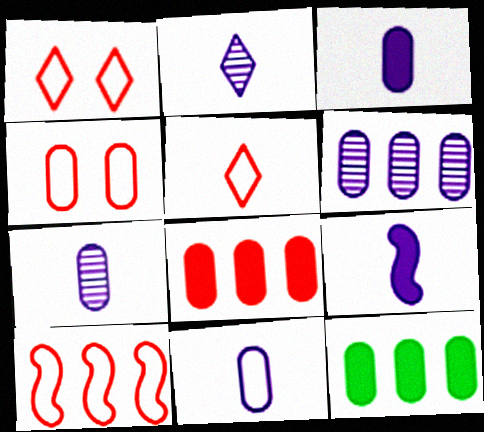[[2, 9, 11], 
[3, 7, 11], 
[4, 5, 10], 
[4, 7, 12]]